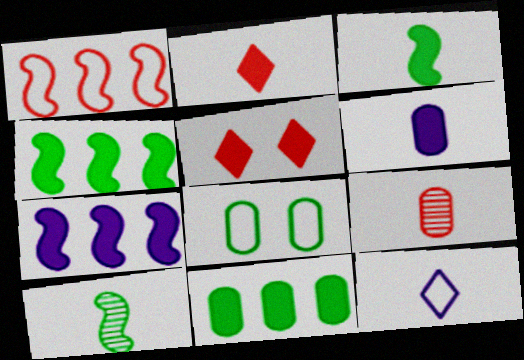[[1, 5, 9], 
[1, 8, 12], 
[2, 3, 6], 
[3, 9, 12], 
[4, 5, 6]]